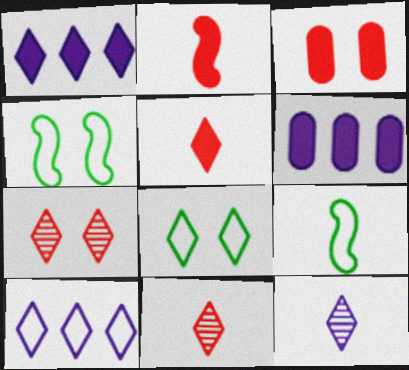[[1, 8, 11], 
[4, 6, 11], 
[6, 7, 9]]